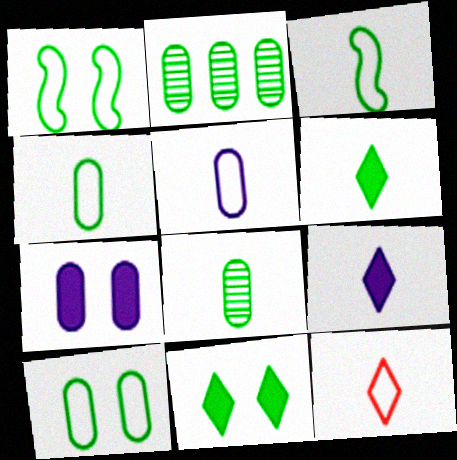[[1, 2, 6], 
[2, 3, 11], 
[3, 5, 12], 
[3, 6, 8]]